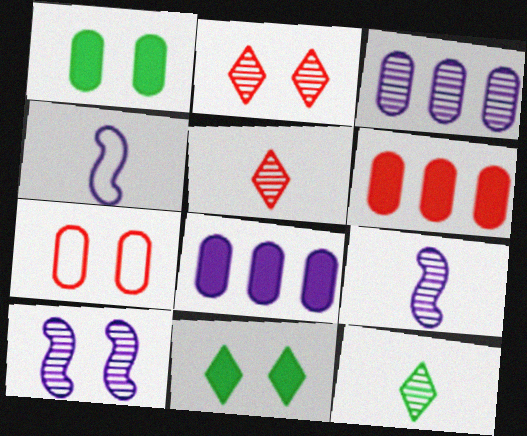[[7, 10, 11]]